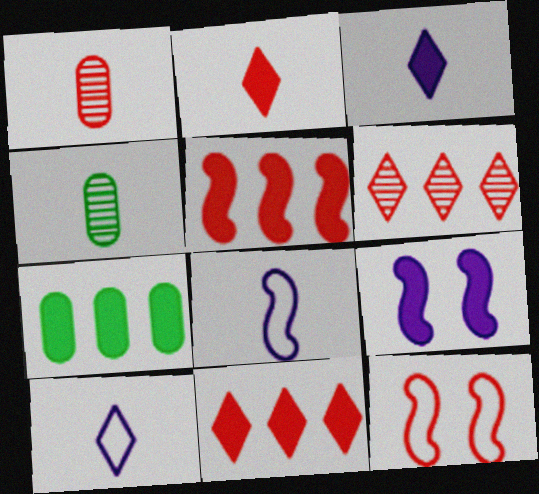[[1, 11, 12], 
[2, 4, 8], 
[2, 7, 9]]